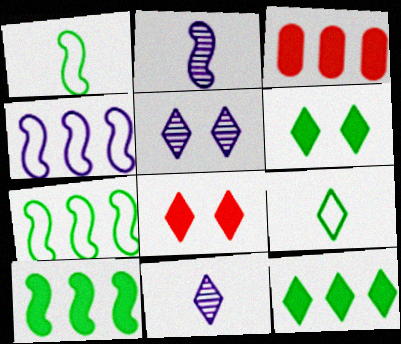[[1, 3, 5]]